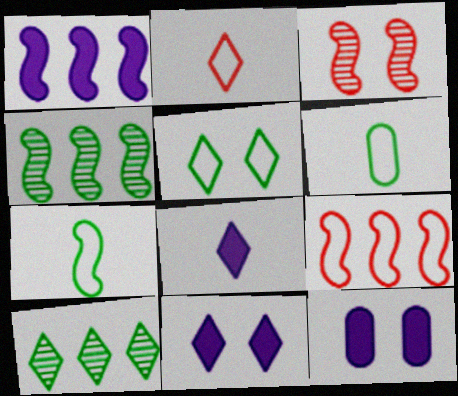[[1, 3, 7], 
[1, 4, 9], 
[1, 8, 12], 
[2, 4, 12], 
[2, 10, 11], 
[3, 5, 12]]